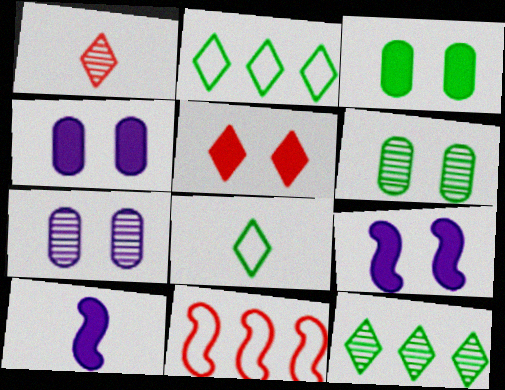[[3, 5, 9]]